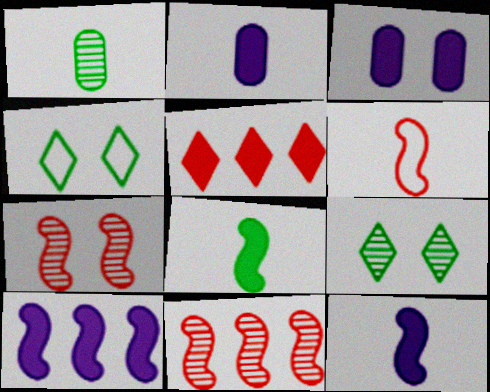[[2, 4, 11], 
[3, 4, 7], 
[3, 5, 8]]